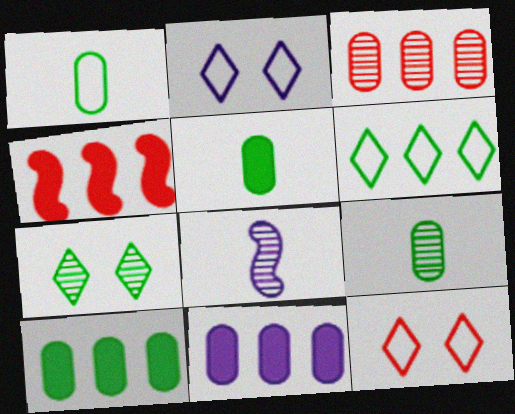[[1, 5, 9], 
[2, 4, 9], 
[2, 8, 11], 
[3, 7, 8], 
[8, 10, 12]]